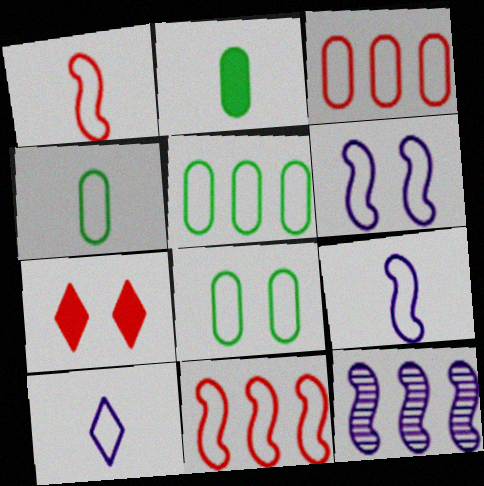[[1, 4, 10], 
[4, 5, 8], 
[4, 7, 12], 
[8, 10, 11]]